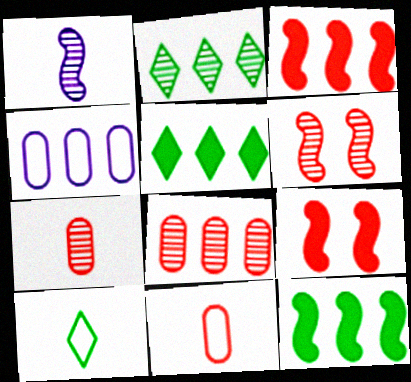[[2, 3, 4]]